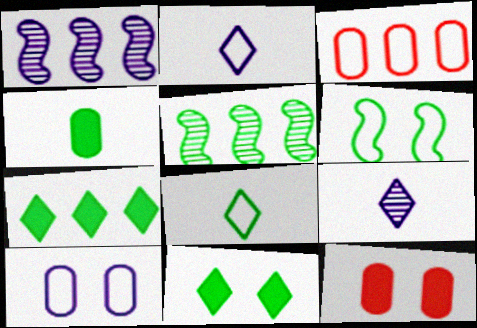[[1, 3, 7], 
[1, 8, 12], 
[2, 3, 6], 
[2, 5, 12]]